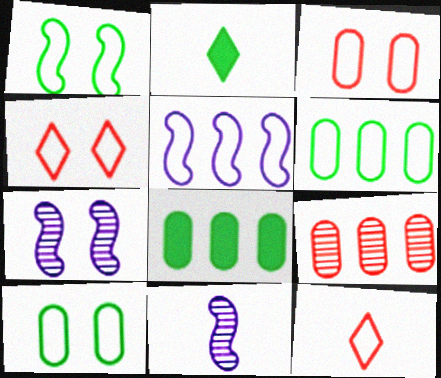[[4, 8, 11], 
[5, 10, 12], 
[7, 8, 12]]